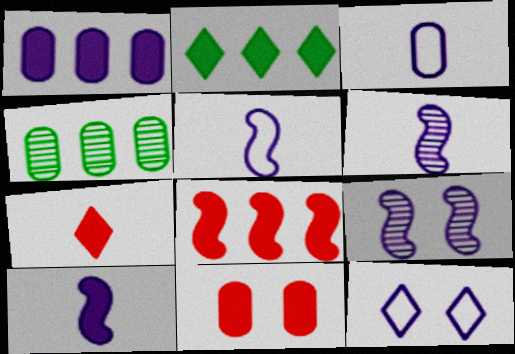[[1, 2, 8], 
[1, 6, 12], 
[2, 10, 11], 
[3, 4, 11], 
[5, 6, 10], 
[7, 8, 11]]